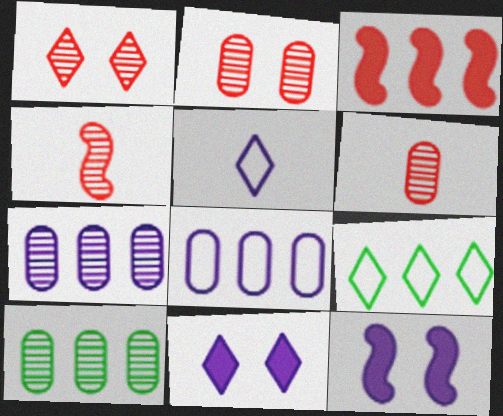[[3, 7, 9], 
[5, 7, 12], 
[6, 9, 12]]